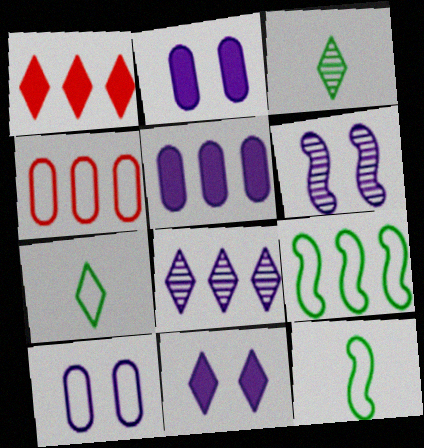[[6, 10, 11]]